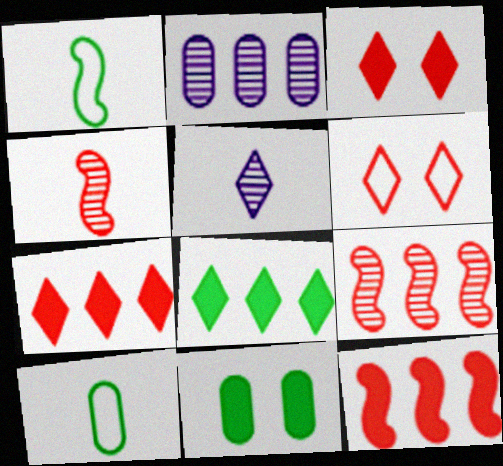[[1, 2, 3], 
[5, 6, 8]]